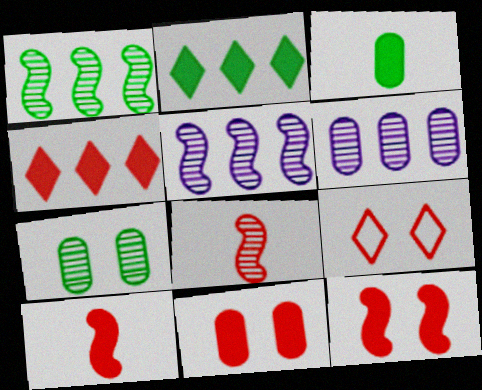[[3, 5, 9], 
[4, 10, 11]]